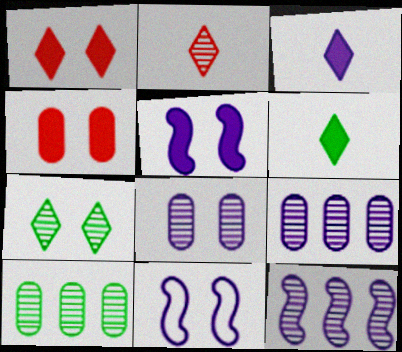[[3, 9, 11], 
[4, 7, 11]]